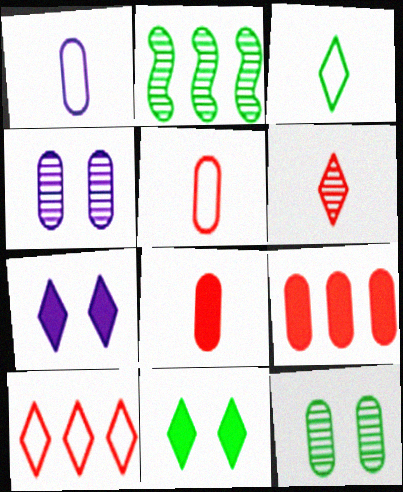[[1, 9, 12], 
[2, 4, 6], 
[2, 5, 7]]